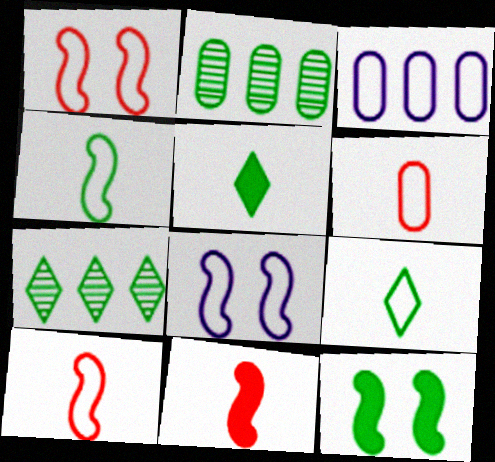[[1, 3, 9], 
[2, 9, 12]]